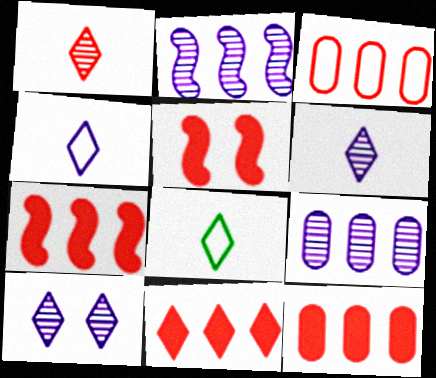[[1, 3, 5], 
[5, 8, 9], 
[7, 11, 12], 
[8, 10, 11]]